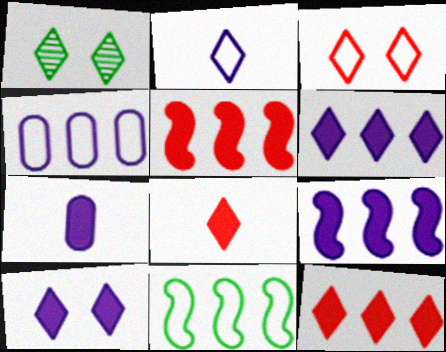[[1, 2, 12], 
[1, 3, 10], 
[7, 9, 10]]